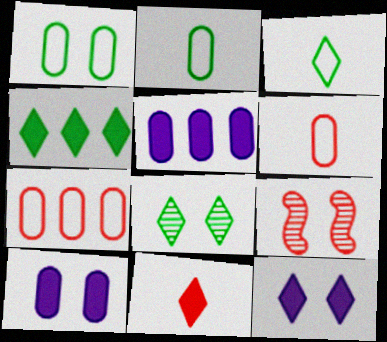[[1, 9, 12], 
[3, 4, 8], 
[3, 5, 9], 
[4, 11, 12], 
[7, 9, 11]]